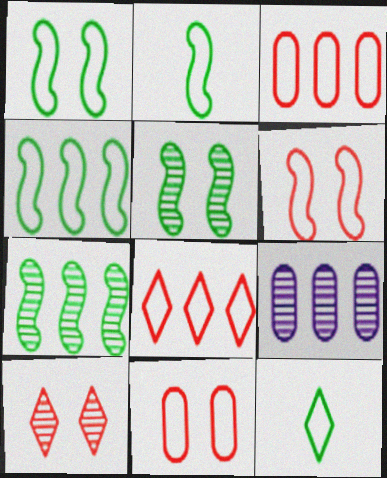[[1, 2, 4]]